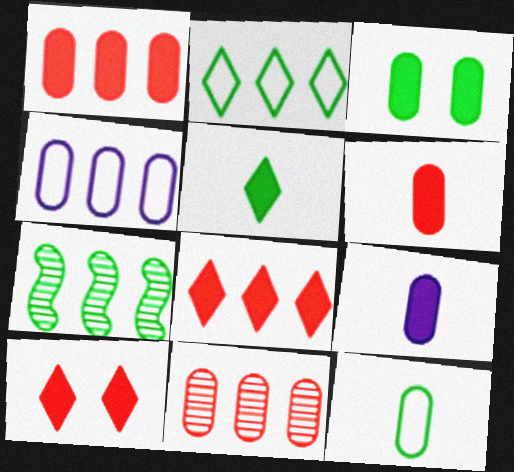[[1, 3, 9], 
[4, 7, 8]]